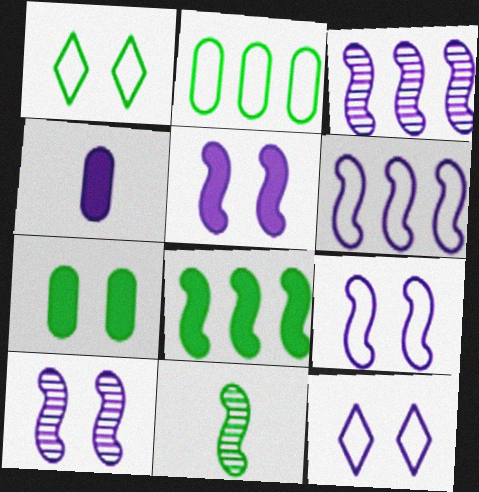[[3, 4, 12], 
[5, 9, 10]]